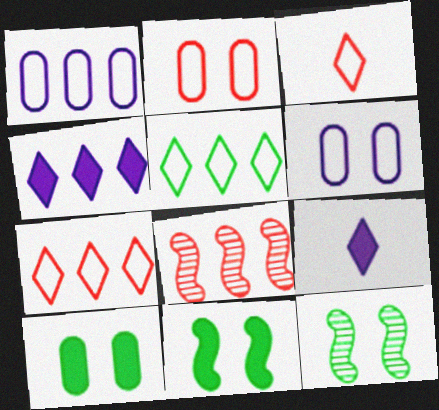[]